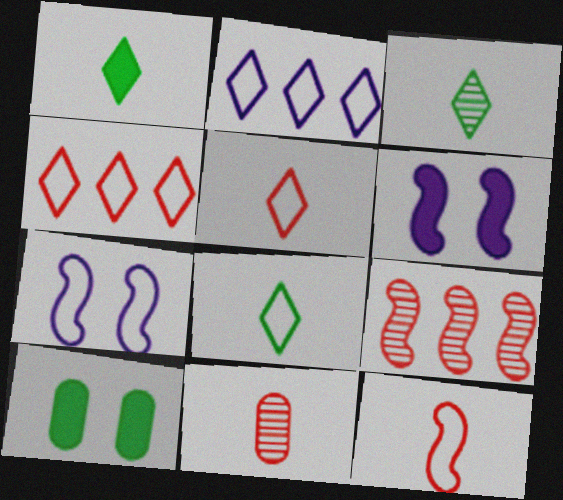[[1, 3, 8]]